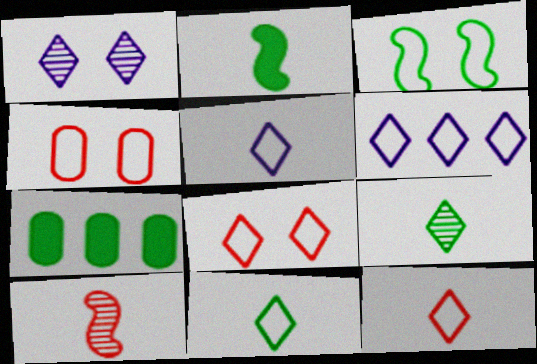[[3, 7, 9], 
[5, 11, 12], 
[6, 8, 11]]